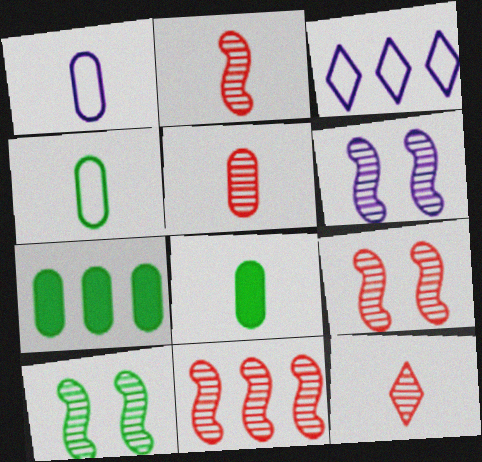[[1, 5, 8], 
[2, 5, 12], 
[2, 9, 11], 
[3, 7, 11], 
[3, 8, 9], 
[6, 9, 10]]